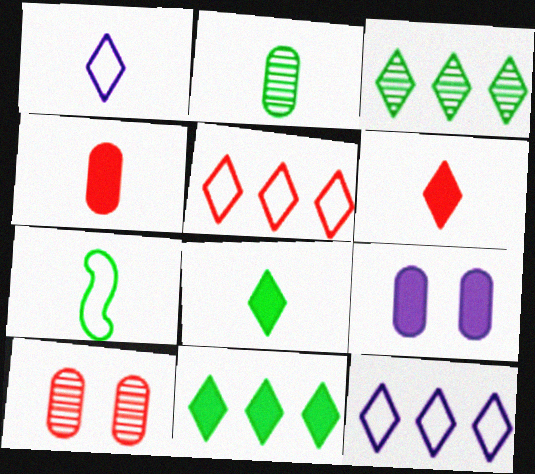[[2, 7, 8]]